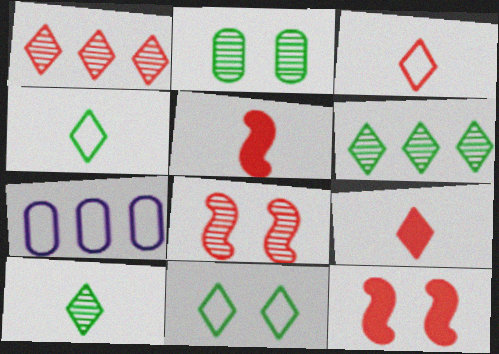[[7, 10, 12]]